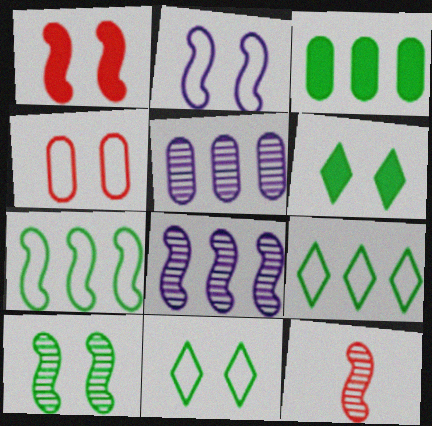[[1, 2, 10], 
[2, 4, 11], 
[8, 10, 12]]